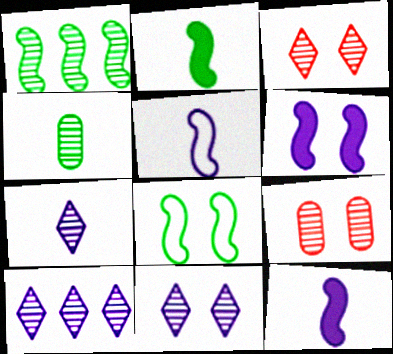[[1, 2, 8], 
[1, 7, 9], 
[7, 10, 11]]